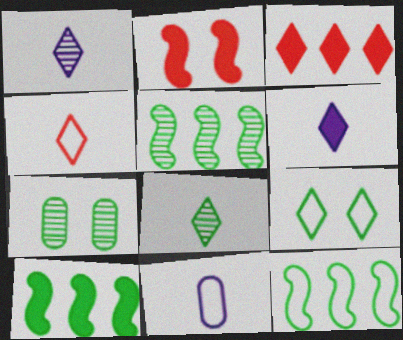[[1, 3, 9], 
[4, 6, 8], 
[5, 7, 8], 
[5, 10, 12]]